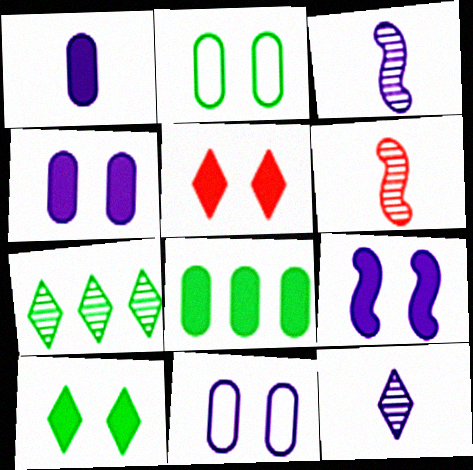[]